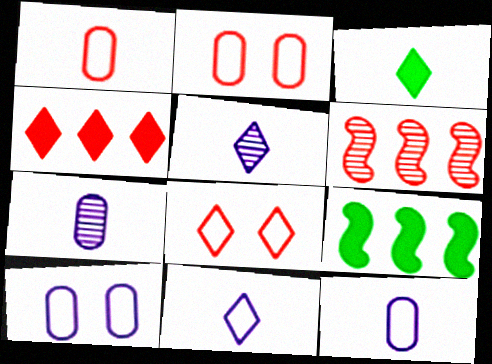[[2, 5, 9], 
[3, 6, 10], 
[7, 8, 9]]